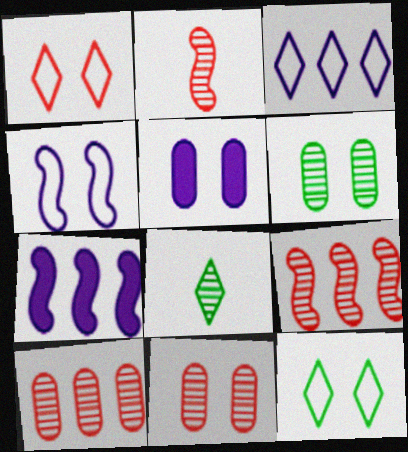[]